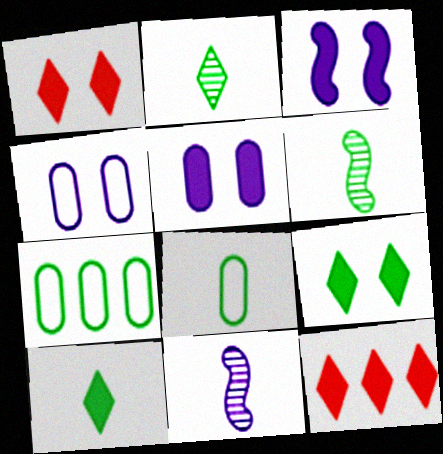[[1, 7, 11], 
[4, 6, 12], 
[6, 7, 9], 
[6, 8, 10]]